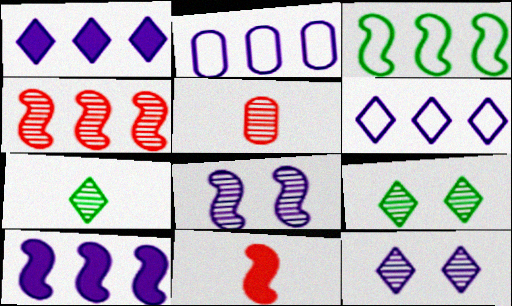[[2, 9, 11], 
[3, 4, 10], 
[3, 8, 11]]